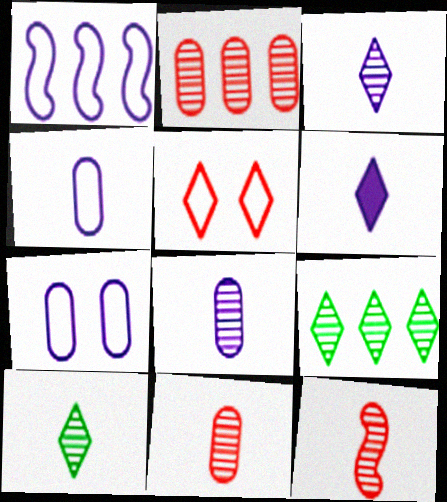[[5, 6, 9], 
[8, 10, 12]]